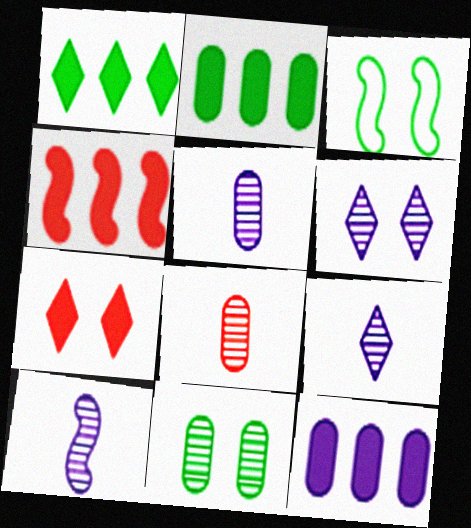[[1, 4, 12], 
[3, 4, 10], 
[5, 9, 10]]